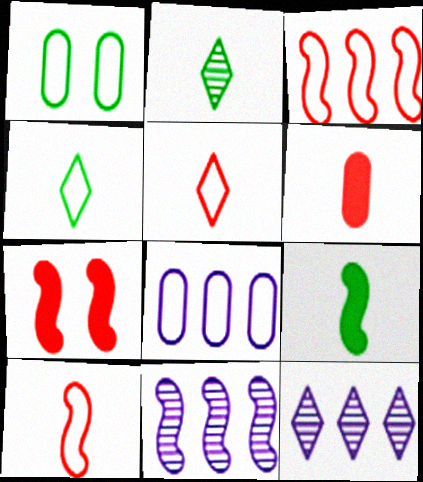[[2, 7, 8]]